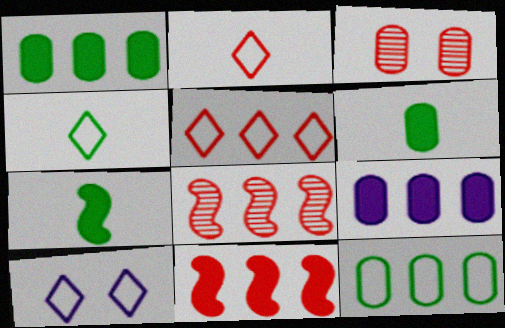[[2, 3, 11], 
[4, 5, 10], 
[6, 8, 10]]